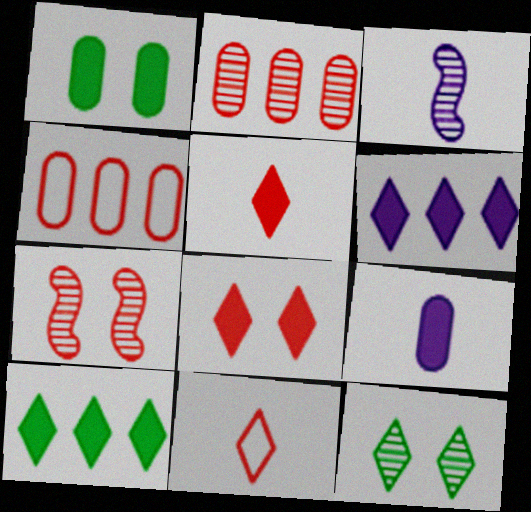[[2, 3, 12], 
[4, 5, 7], 
[6, 11, 12]]